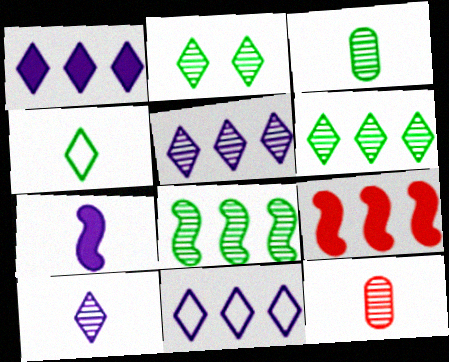[[1, 5, 11], 
[2, 3, 8], 
[4, 7, 12]]